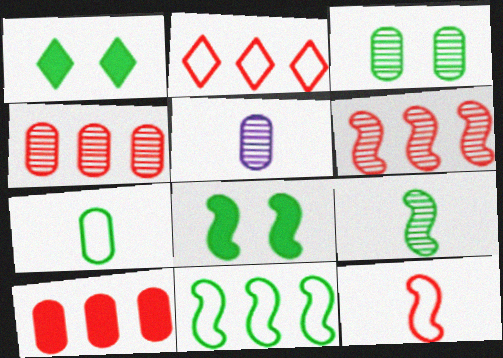[[2, 5, 8], 
[2, 6, 10], 
[3, 4, 5], 
[8, 9, 11]]